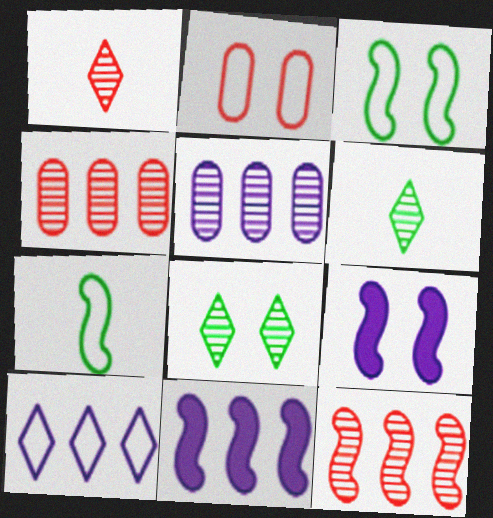[[2, 6, 11], 
[2, 7, 10], 
[2, 8, 9], 
[5, 10, 11], 
[7, 9, 12]]